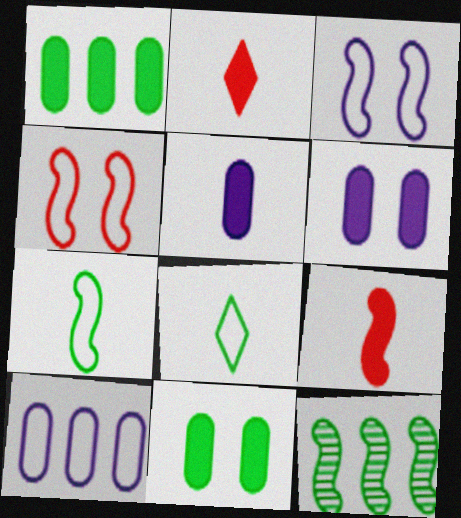[[3, 9, 12], 
[4, 8, 10], 
[8, 11, 12]]